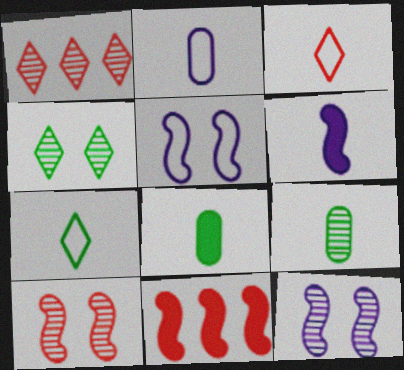[[1, 5, 8], 
[1, 9, 12], 
[2, 4, 11], 
[3, 6, 9]]